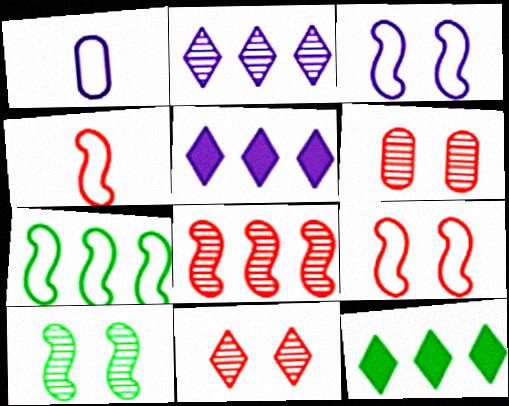[[3, 4, 7]]